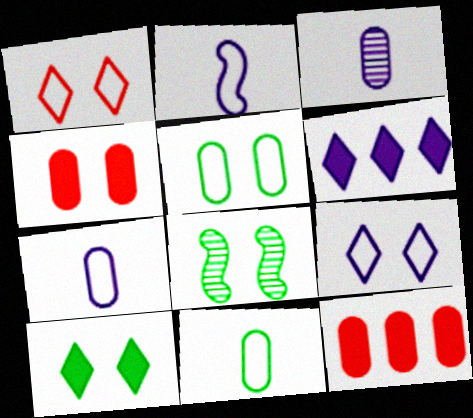[[3, 5, 12], 
[4, 8, 9], 
[5, 8, 10]]